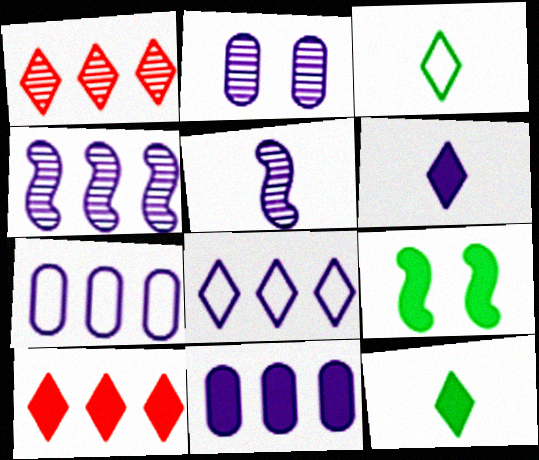[[4, 8, 11]]